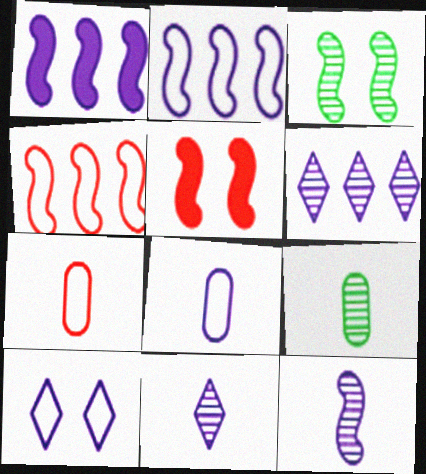[[2, 8, 10]]